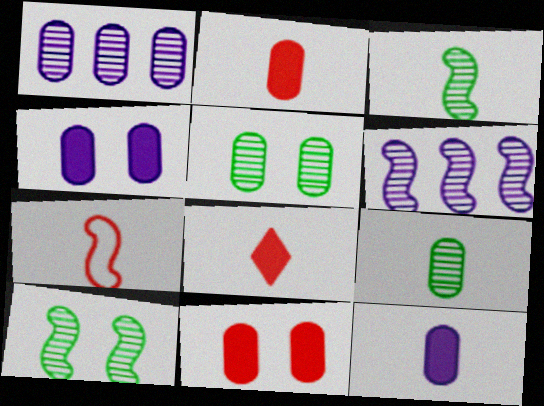[]